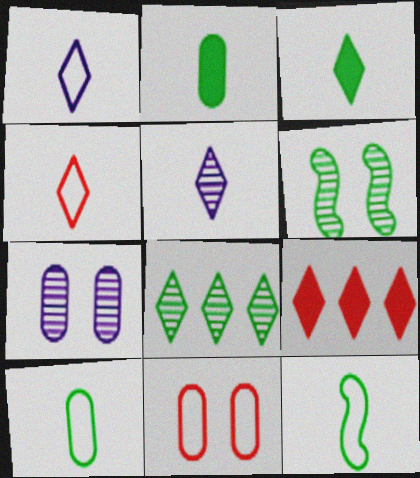[[3, 4, 5], 
[7, 9, 12]]